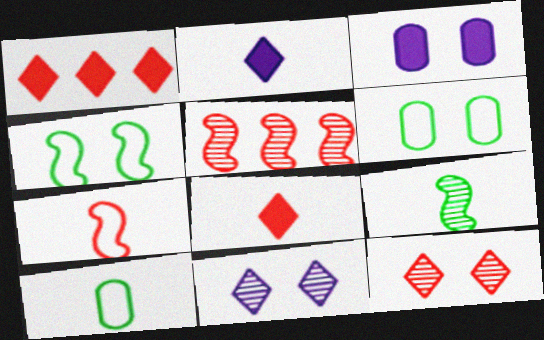[[2, 5, 6], 
[3, 4, 12]]